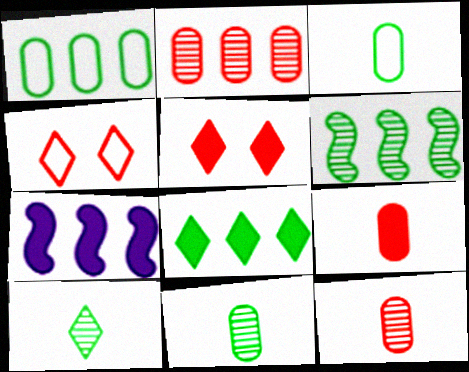[[1, 6, 8], 
[4, 7, 11]]